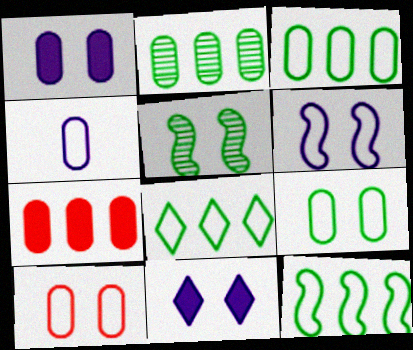[[3, 4, 10], 
[3, 8, 12], 
[5, 10, 11]]